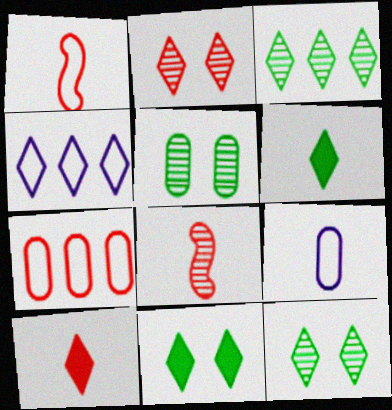[[2, 4, 6], 
[4, 10, 12], 
[6, 8, 9]]